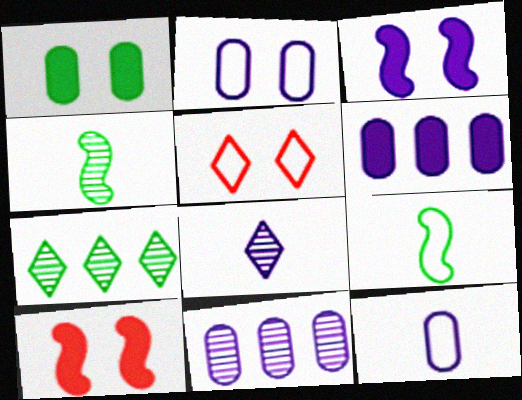[[1, 7, 9], 
[4, 5, 6], 
[7, 10, 12]]